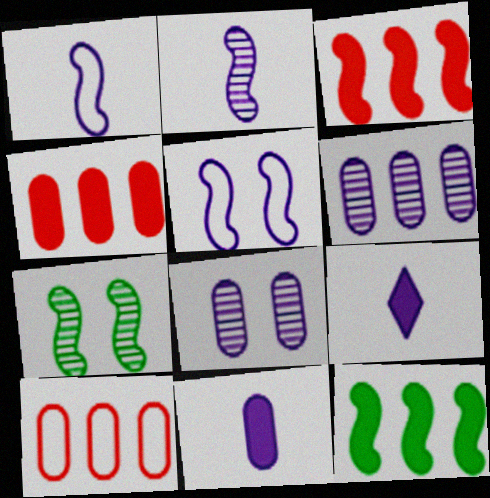[[1, 3, 7], 
[5, 6, 9], 
[7, 9, 10]]